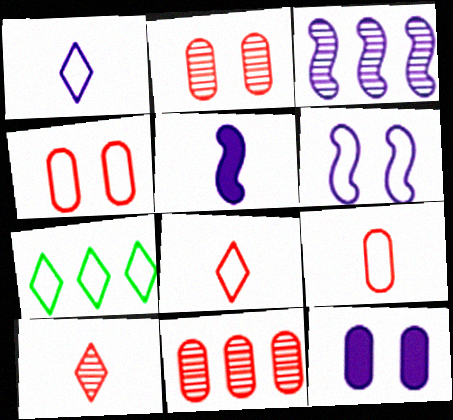[[1, 3, 12], 
[2, 5, 7], 
[3, 5, 6], 
[6, 7, 9]]